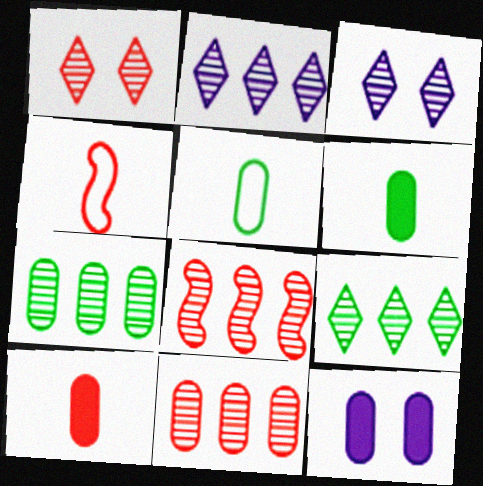[[2, 7, 8], 
[4, 9, 12], 
[5, 11, 12]]